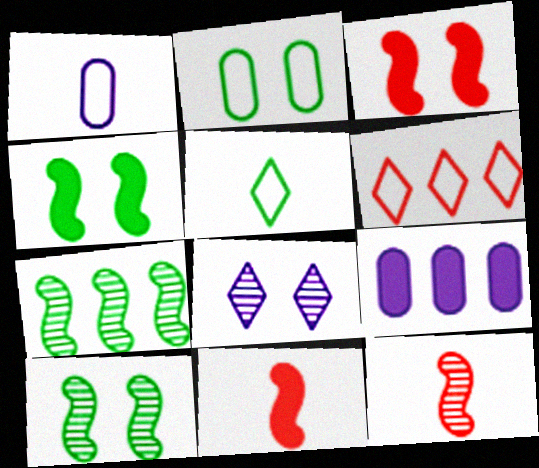[[2, 3, 8], 
[6, 7, 9]]